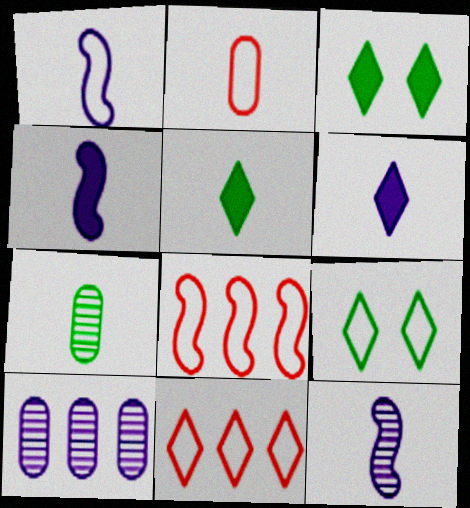[[1, 4, 12], 
[2, 5, 12]]